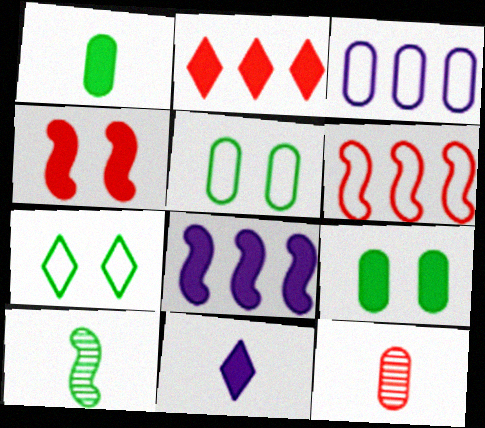[[3, 9, 12], 
[7, 8, 12]]